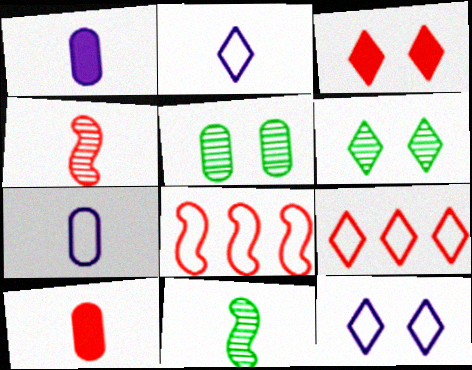[[1, 6, 8], 
[2, 10, 11], 
[3, 6, 12]]